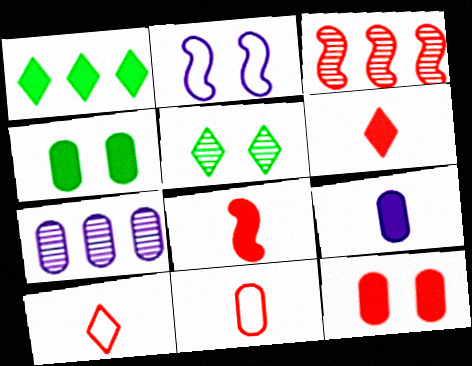[[2, 5, 12], 
[3, 10, 12], 
[4, 7, 11]]